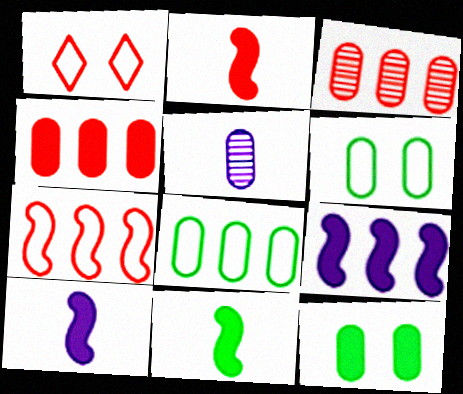[[1, 2, 3], 
[2, 10, 11], 
[4, 5, 6]]